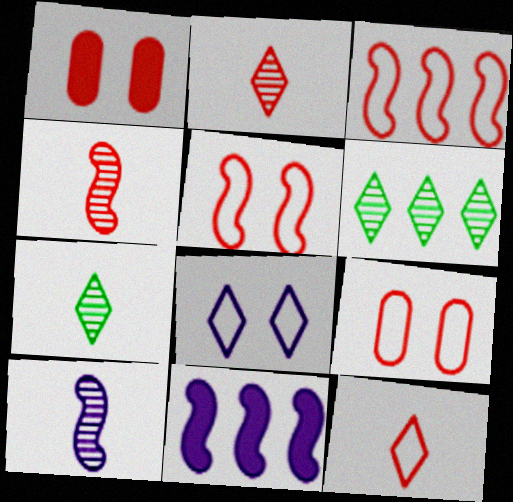[[1, 2, 3], 
[3, 9, 12], 
[7, 9, 11]]